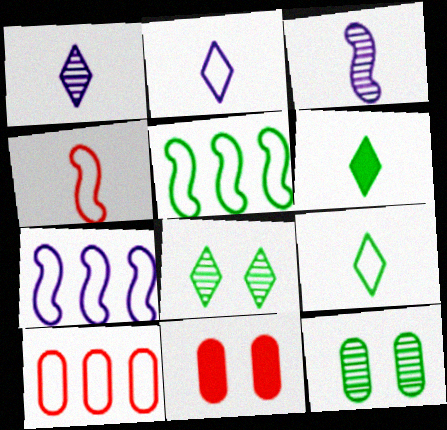[[1, 5, 11], 
[5, 6, 12]]